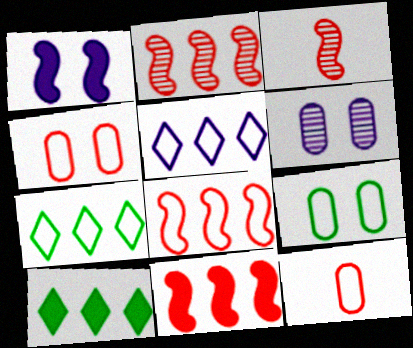[[2, 8, 11]]